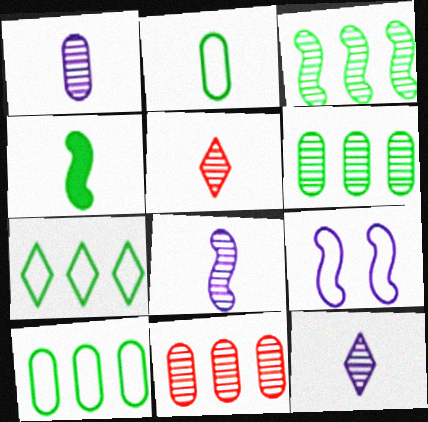[[1, 8, 12]]